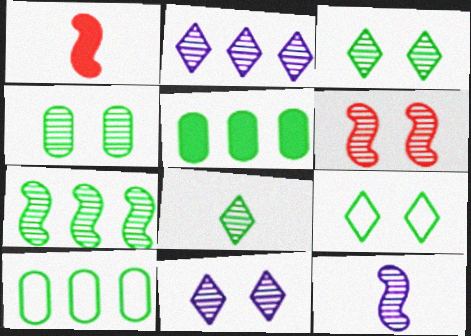[[1, 10, 11], 
[4, 6, 11], 
[4, 7, 8], 
[6, 7, 12]]